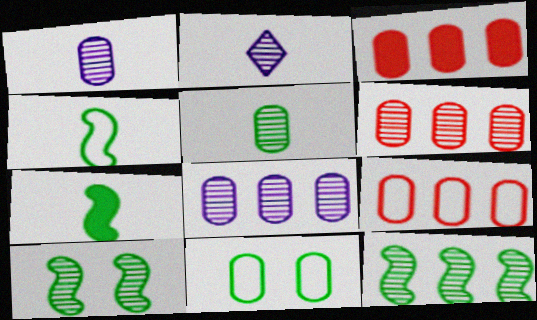[[1, 3, 11], 
[2, 6, 10], 
[3, 6, 9]]